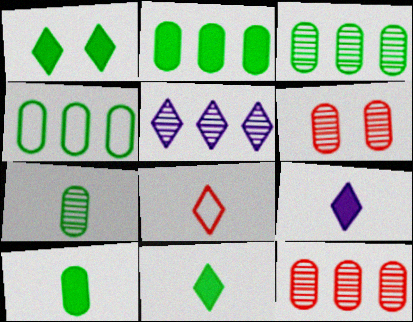[[1, 5, 8], 
[2, 3, 4]]